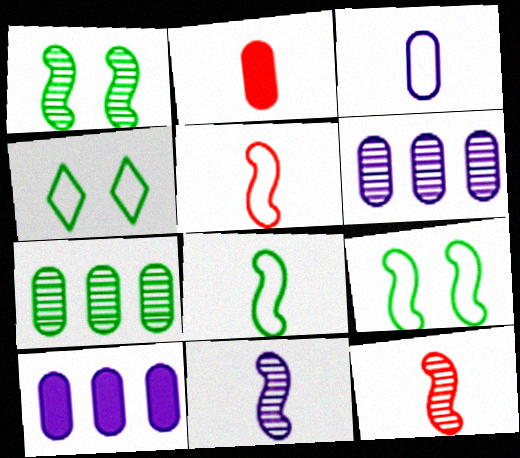[[4, 10, 12]]